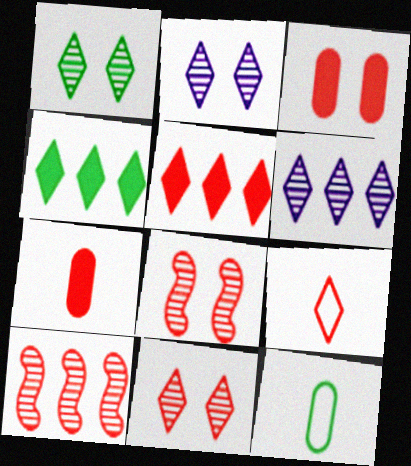[[1, 2, 11], 
[2, 4, 9], 
[3, 9, 10], 
[5, 9, 11]]